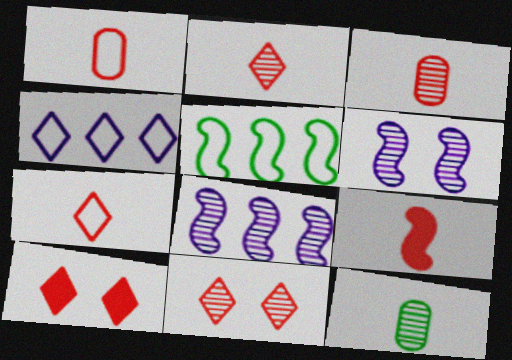[[1, 2, 9], 
[3, 7, 9], 
[5, 6, 9], 
[8, 11, 12]]